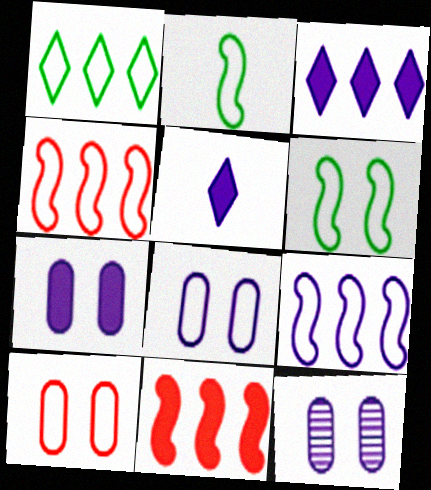[[5, 9, 12], 
[7, 8, 12]]